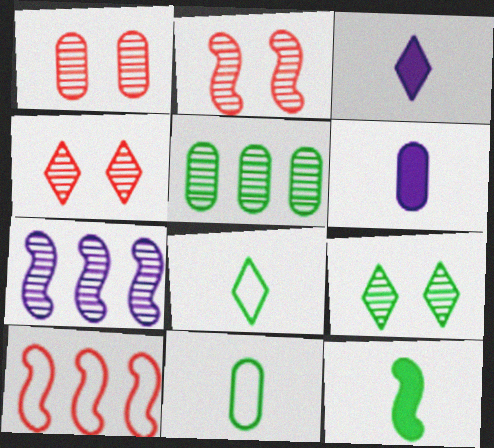[[1, 2, 4], 
[6, 9, 10]]